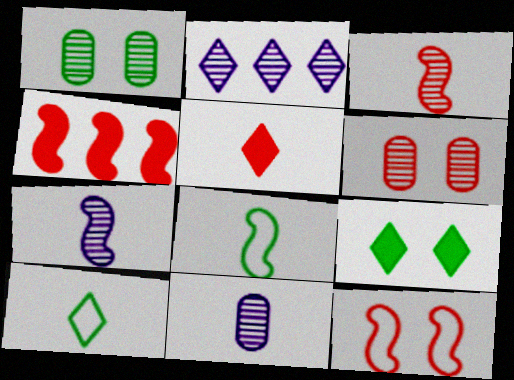[[1, 2, 3], 
[3, 4, 12], 
[5, 8, 11]]